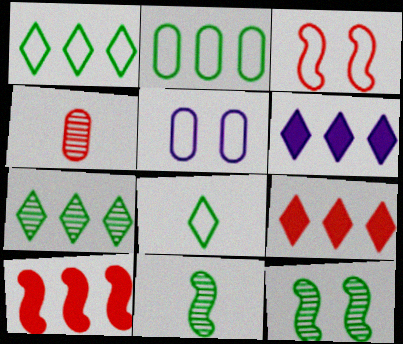[[3, 4, 9], 
[5, 9, 11]]